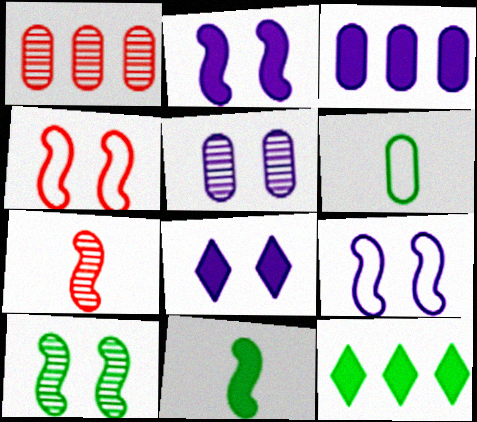[[2, 4, 10], 
[5, 8, 9], 
[6, 10, 12]]